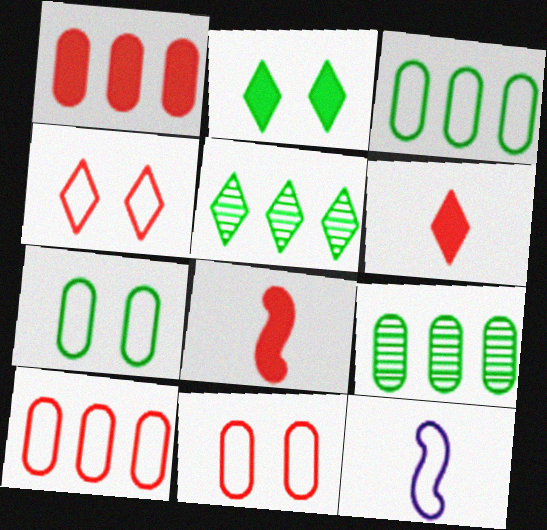[[3, 4, 12]]